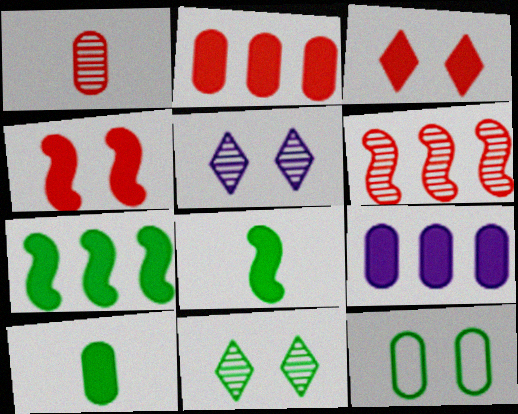[[1, 9, 12], 
[3, 8, 9], 
[4, 5, 12]]